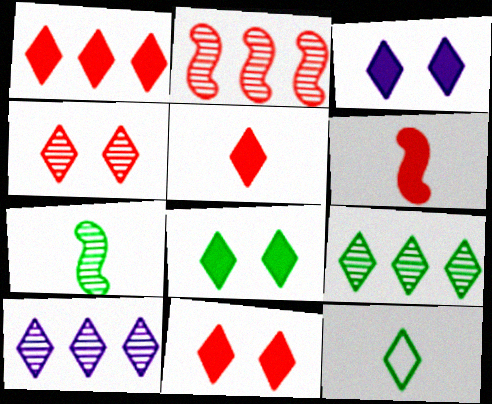[[1, 5, 11], 
[3, 8, 11], 
[8, 9, 12], 
[10, 11, 12]]